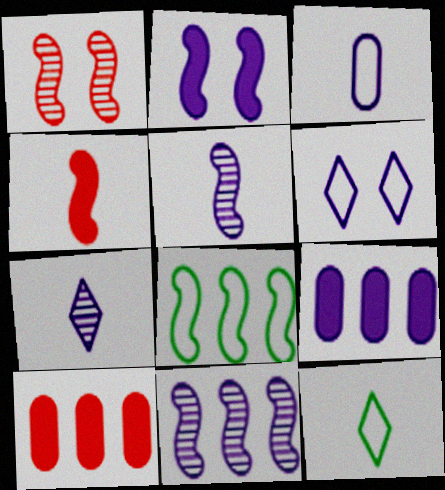[[1, 9, 12], 
[5, 6, 9]]